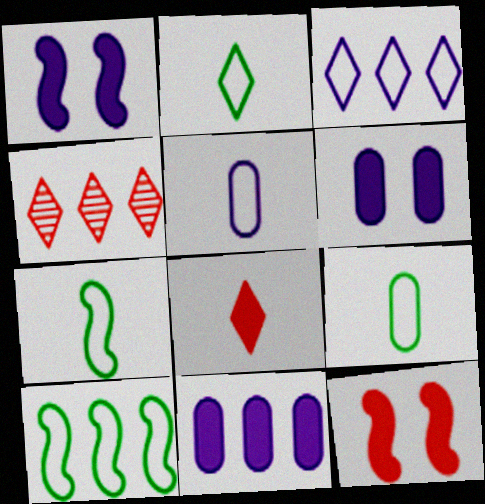[[1, 4, 9], 
[2, 7, 9], 
[4, 6, 7], 
[4, 10, 11]]